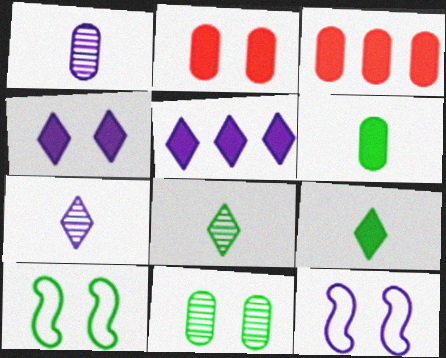[[1, 5, 12], 
[3, 7, 10], 
[3, 8, 12]]